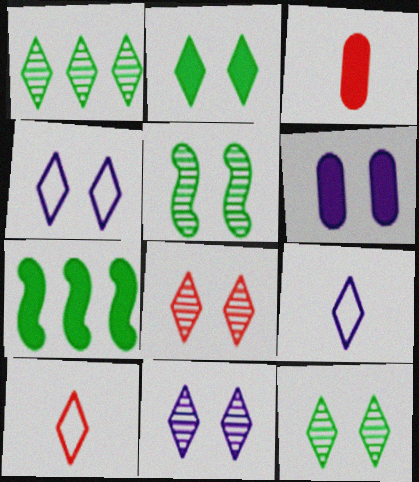[[2, 4, 8], 
[8, 11, 12]]